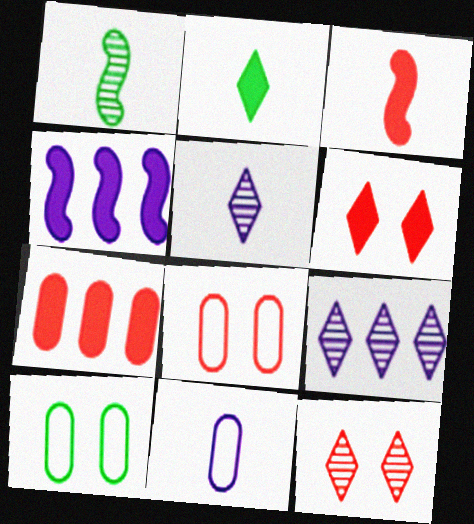[[3, 6, 7], 
[3, 9, 10]]